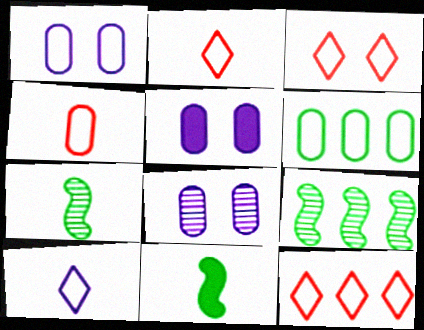[[1, 4, 6], 
[1, 5, 8], 
[2, 3, 12], 
[2, 5, 9], 
[5, 7, 12], 
[8, 11, 12]]